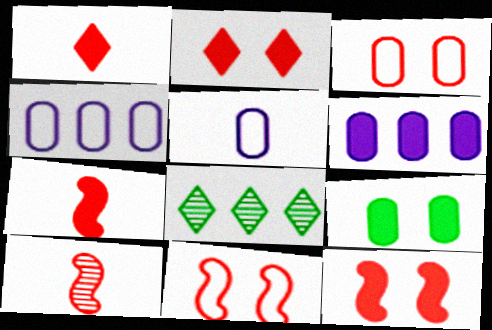[[5, 8, 12]]